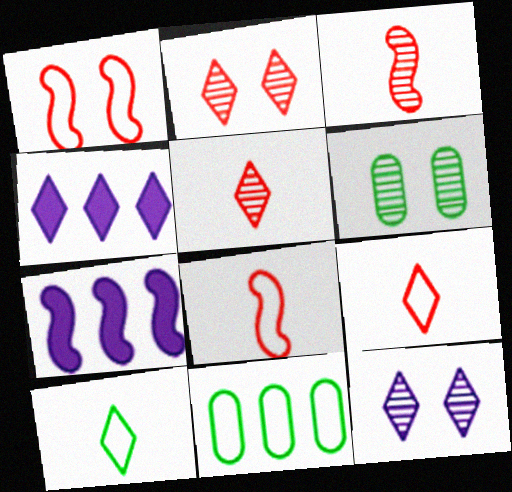[[2, 4, 10], 
[4, 6, 8], 
[6, 7, 9]]